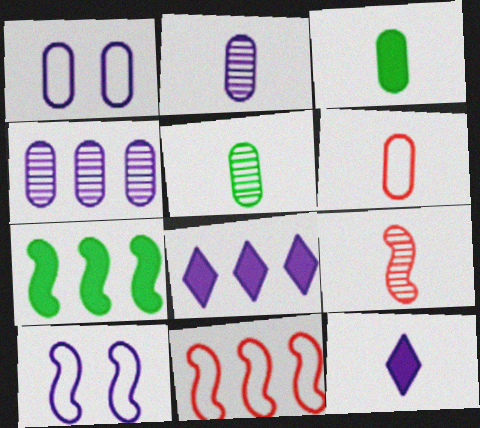[[2, 3, 6], 
[2, 8, 10], 
[4, 10, 12], 
[7, 9, 10]]